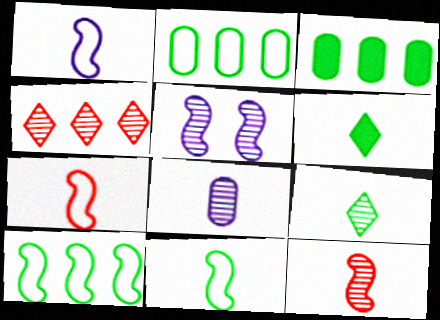[[1, 7, 11], 
[6, 7, 8], 
[8, 9, 12]]